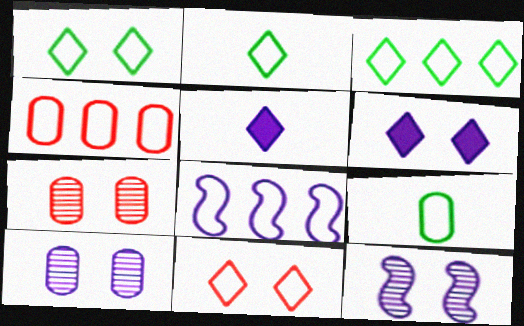[[1, 2, 3], 
[3, 4, 8], 
[5, 8, 10], 
[8, 9, 11]]